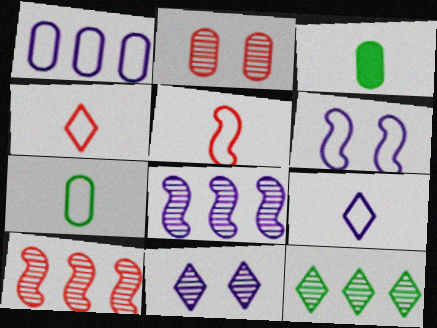[[1, 2, 3], 
[1, 6, 9], 
[5, 7, 9]]